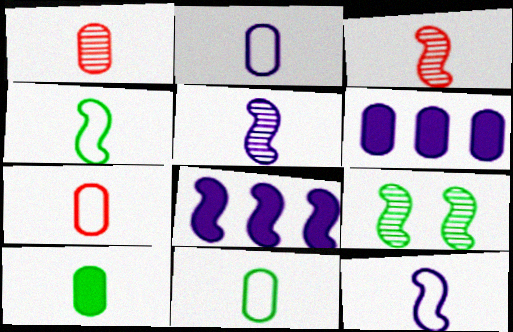[[1, 2, 10], 
[2, 7, 11]]